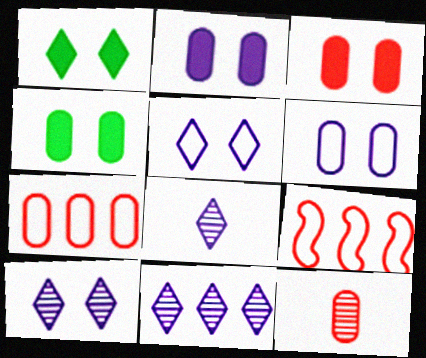[[2, 3, 4], 
[3, 7, 12], 
[4, 8, 9], 
[8, 10, 11]]